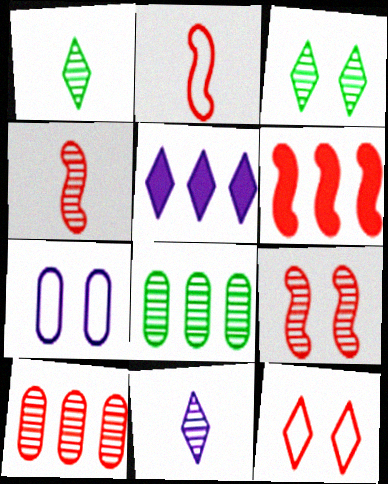[[1, 5, 12], 
[1, 6, 7], 
[2, 6, 9], 
[8, 9, 11]]